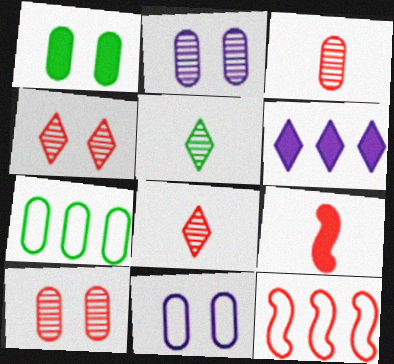[[1, 6, 9], 
[1, 10, 11]]